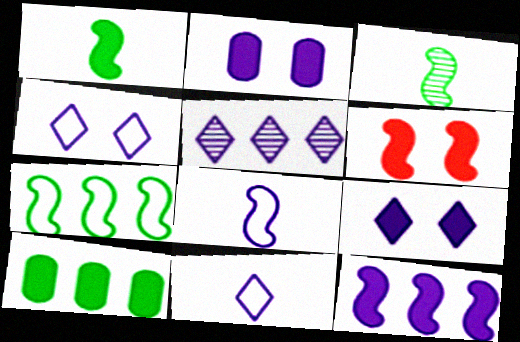[[1, 6, 12], 
[2, 5, 8], 
[5, 9, 11]]